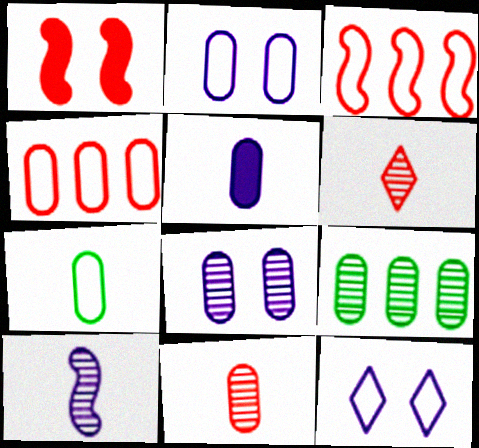[[1, 4, 6], 
[2, 4, 7], 
[3, 7, 12], 
[5, 7, 11], 
[8, 9, 11]]